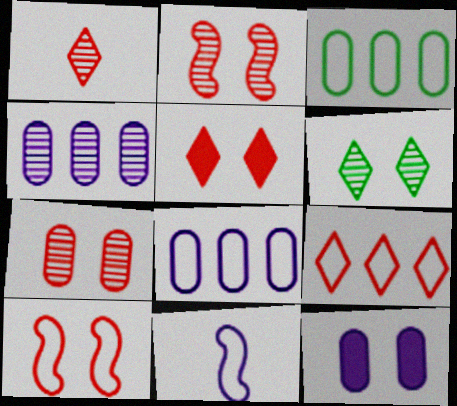[[1, 5, 9], 
[5, 7, 10], 
[6, 10, 12]]